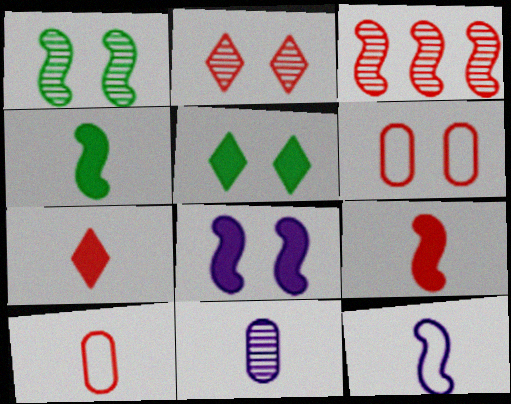[[3, 6, 7]]